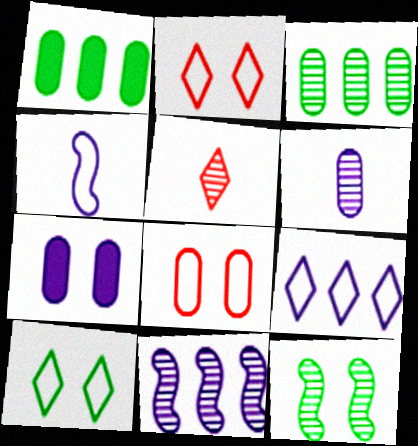[[1, 6, 8], 
[2, 7, 12]]